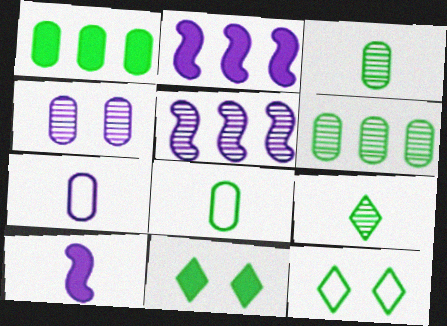[]